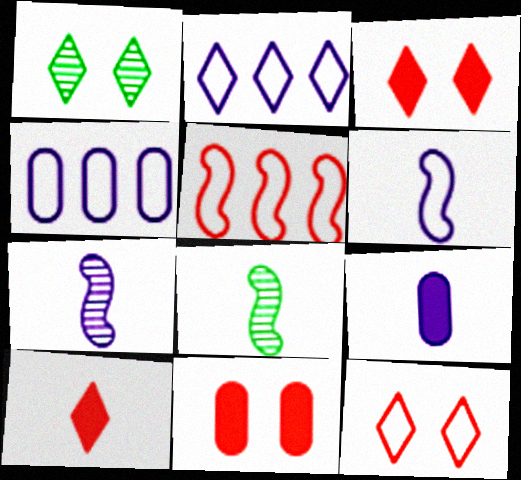[[1, 2, 10], 
[1, 5, 9], 
[2, 8, 11], 
[3, 4, 8]]